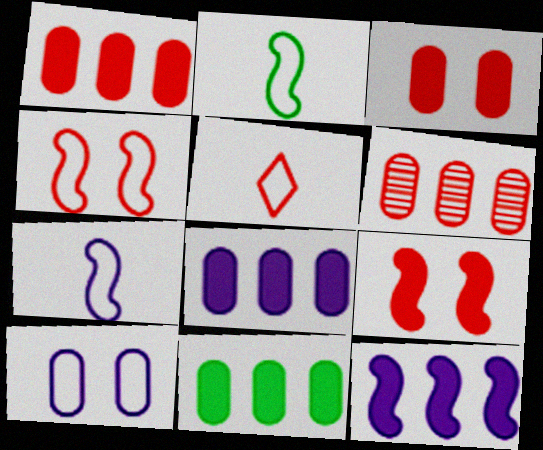[[1, 8, 11], 
[5, 6, 9]]